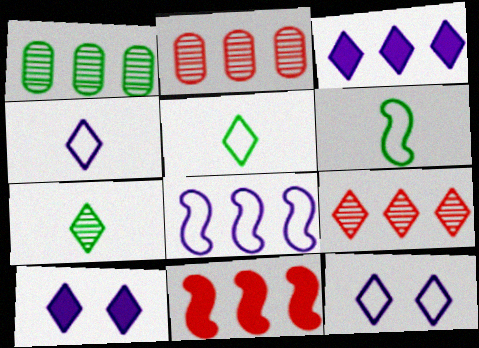[[2, 6, 10], 
[5, 9, 10]]